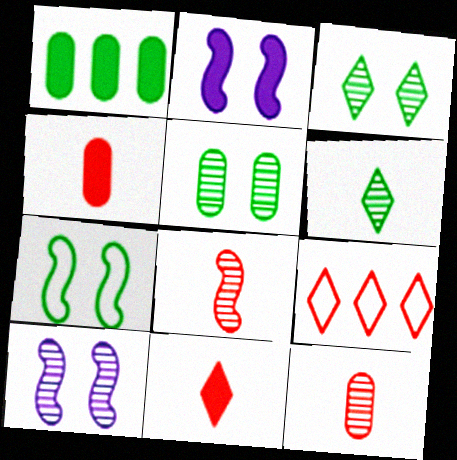[[1, 2, 11], 
[1, 6, 7]]